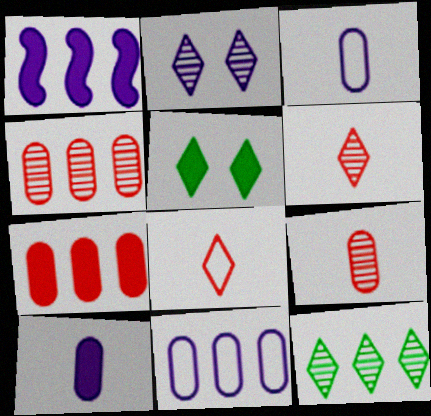[[1, 2, 3], 
[2, 6, 12]]